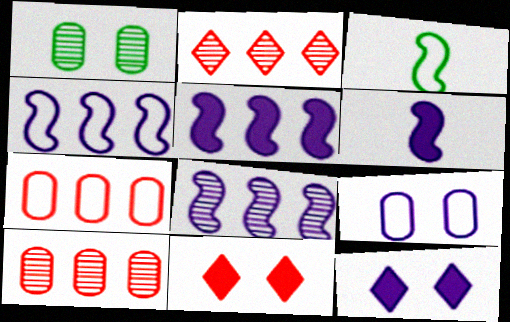[[3, 10, 12], 
[4, 5, 8]]